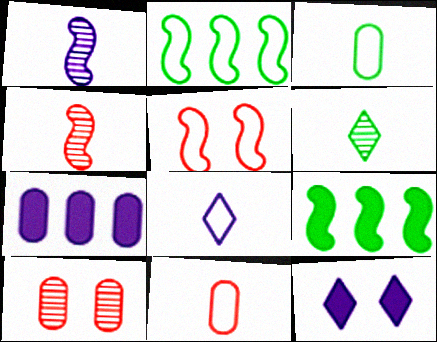[[1, 5, 9], 
[3, 7, 10], 
[5, 6, 7], 
[8, 9, 10]]